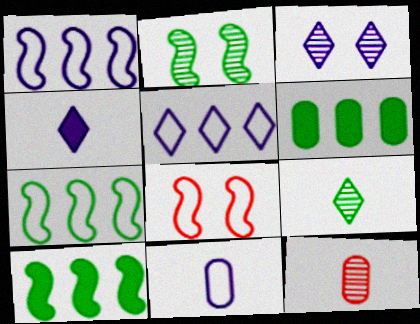[[3, 4, 5]]